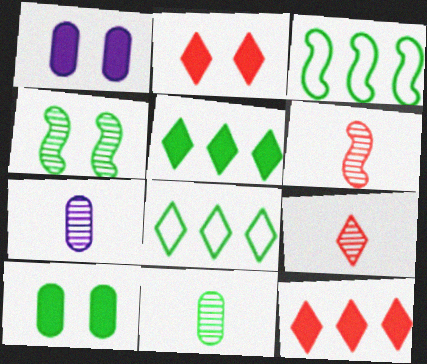[[1, 3, 9], 
[1, 6, 8], 
[2, 3, 7]]